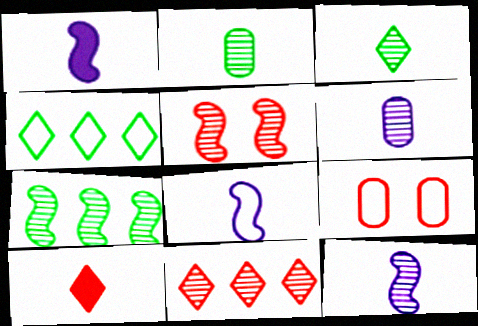[[1, 8, 12], 
[2, 8, 10], 
[4, 8, 9], 
[5, 7, 12]]